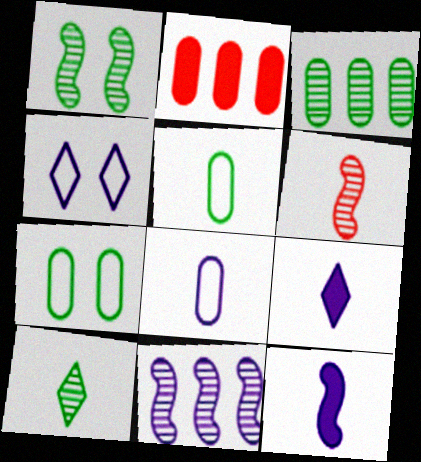[[1, 3, 10], 
[1, 6, 11], 
[5, 6, 9]]